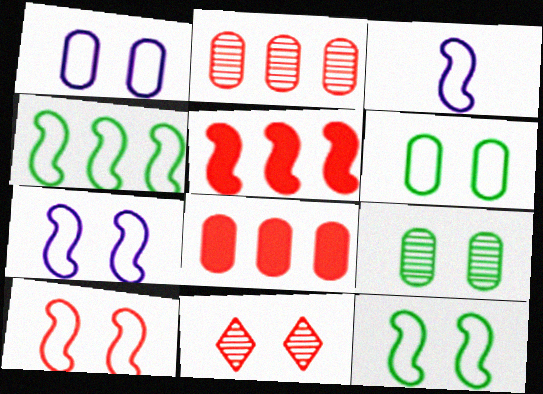[[3, 4, 10], 
[7, 10, 12]]